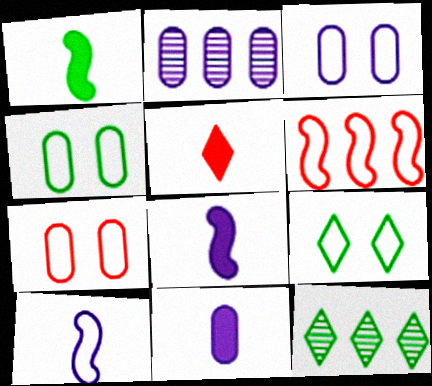[[1, 4, 12], 
[1, 5, 11], 
[2, 3, 11], 
[3, 4, 7], 
[7, 8, 12]]